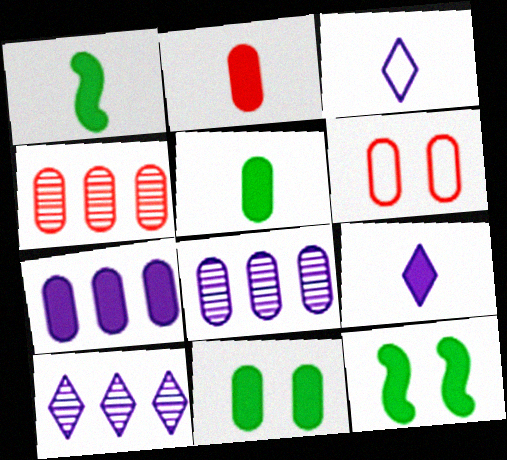[[1, 2, 9], 
[1, 6, 10], 
[2, 4, 6], 
[2, 7, 11], 
[3, 4, 12], 
[5, 6, 8]]